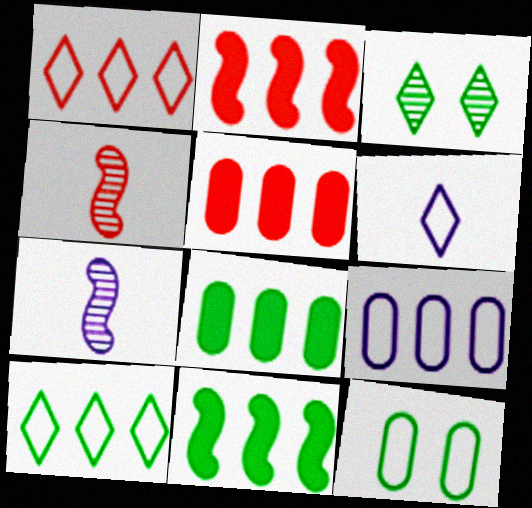[]